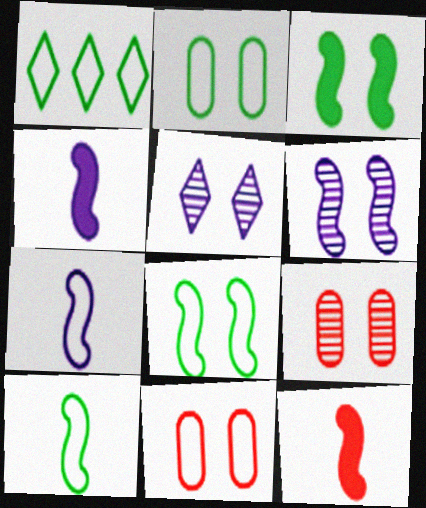[[1, 2, 10], 
[1, 4, 9], 
[1, 7, 11], 
[3, 5, 11]]